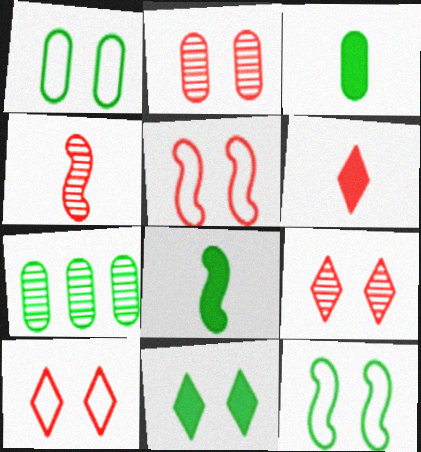[[1, 3, 7]]